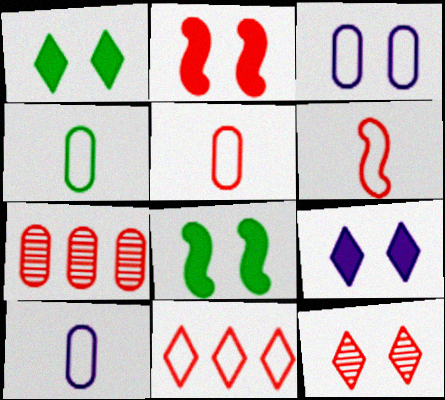[[3, 8, 12], 
[4, 5, 10]]